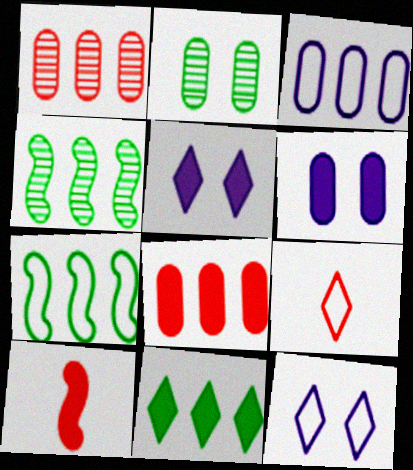[[4, 6, 9], 
[6, 10, 11]]